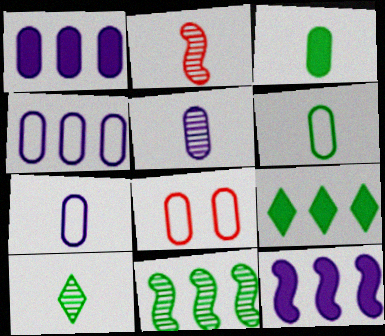[[2, 5, 10], 
[4, 6, 8], 
[8, 10, 12]]